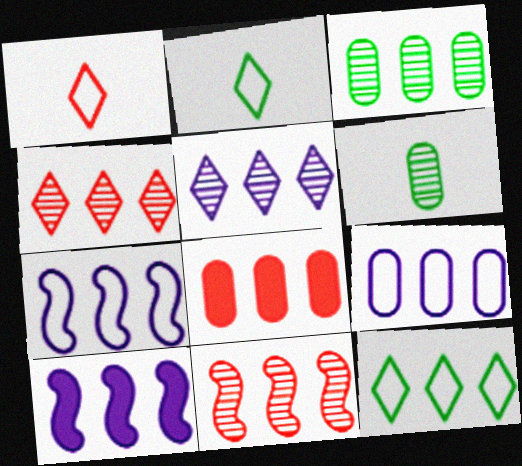[[3, 5, 11], 
[3, 8, 9], 
[5, 9, 10]]